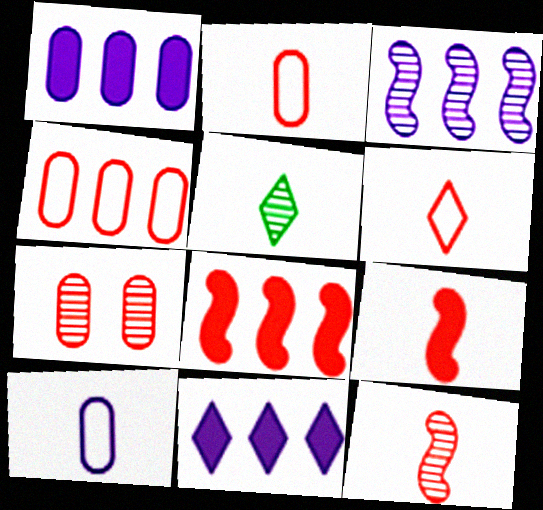[[3, 5, 7], 
[5, 9, 10], 
[6, 7, 8]]